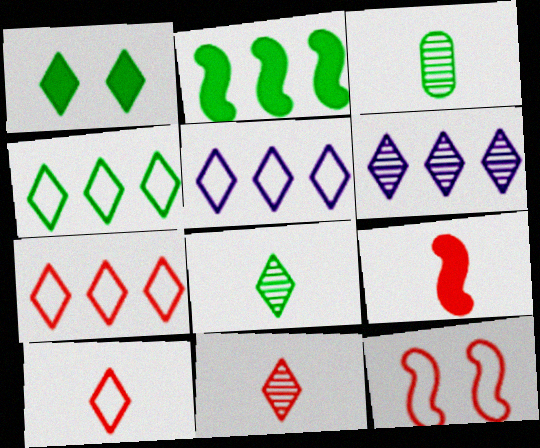[[1, 4, 8], 
[1, 5, 11], 
[1, 6, 10], 
[4, 5, 7]]